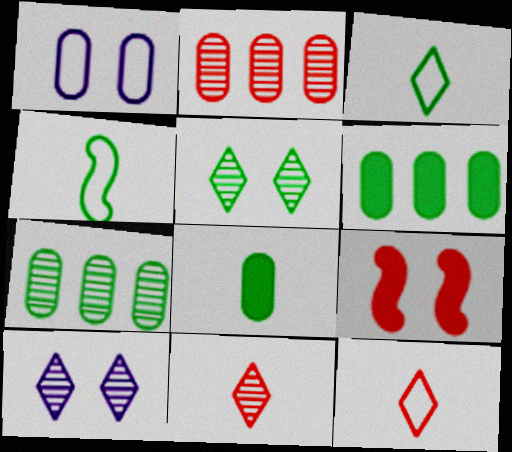[[1, 2, 8], 
[1, 5, 9], 
[2, 9, 12], 
[4, 5, 6]]